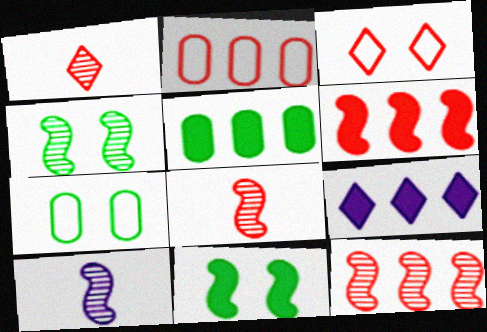[[3, 5, 10], 
[4, 10, 12], 
[5, 6, 9], 
[7, 8, 9]]